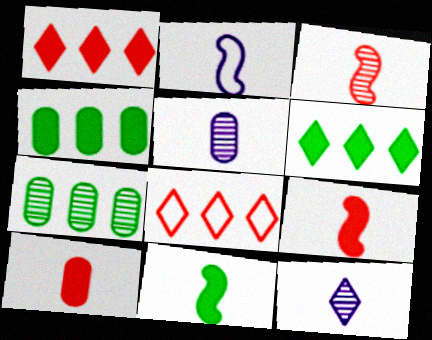[[2, 3, 11]]